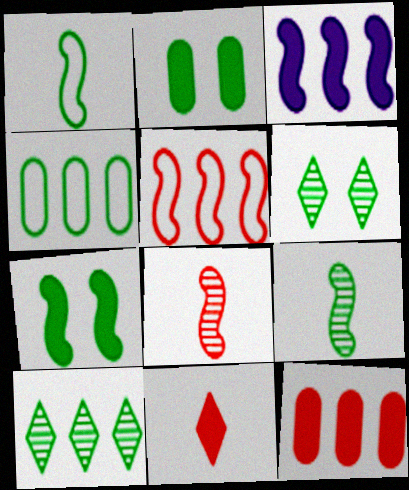[[1, 2, 10], 
[2, 3, 11]]